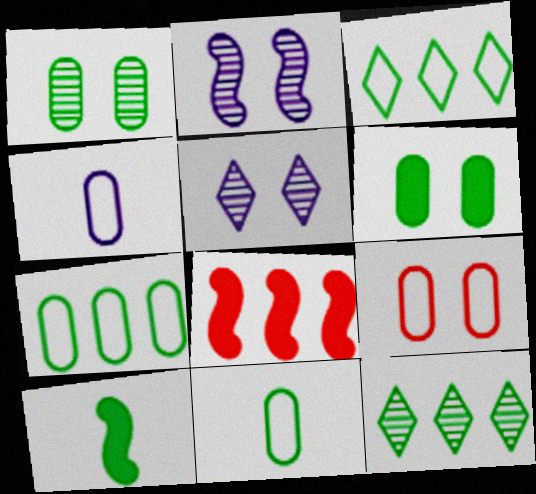[[1, 3, 10], 
[4, 7, 9], 
[5, 8, 11]]